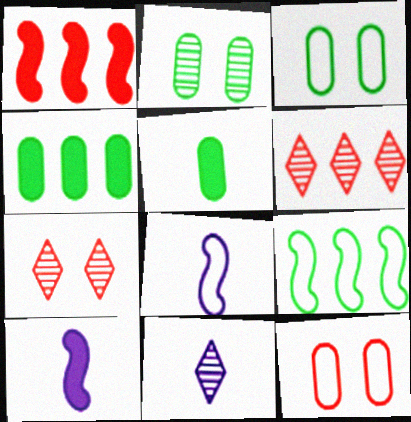[[1, 3, 11], 
[3, 6, 10], 
[4, 7, 8]]